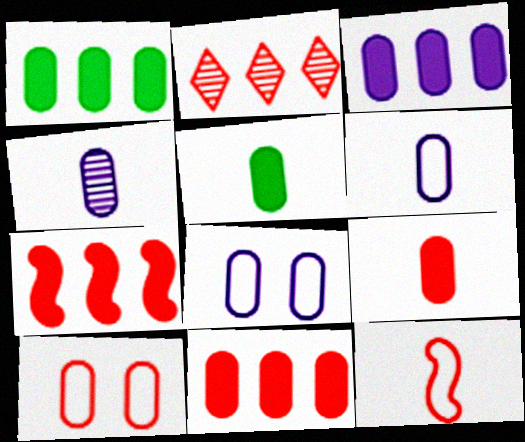[[1, 3, 11], 
[1, 4, 10], 
[3, 4, 8]]